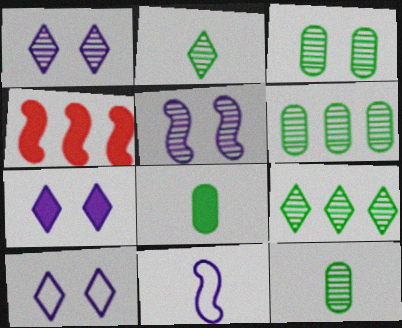[[1, 7, 10], 
[3, 6, 12], 
[4, 7, 8], 
[4, 10, 12]]